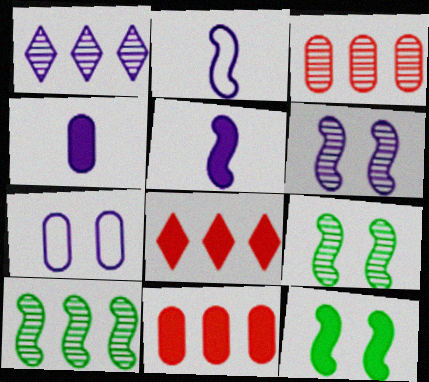[[1, 3, 10], 
[1, 5, 7], 
[4, 8, 12]]